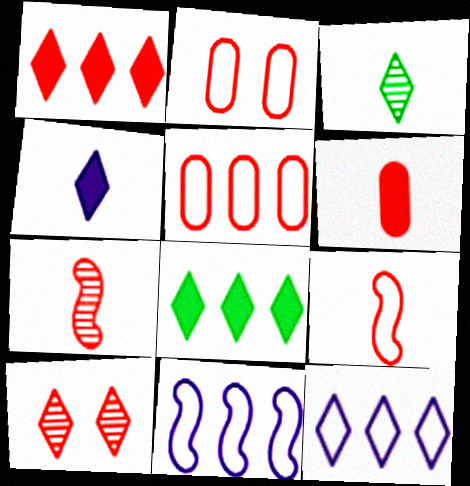[[1, 2, 7]]